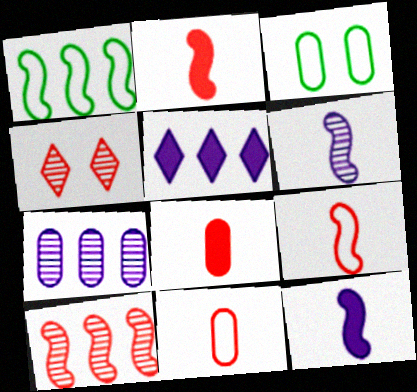[[3, 7, 8]]